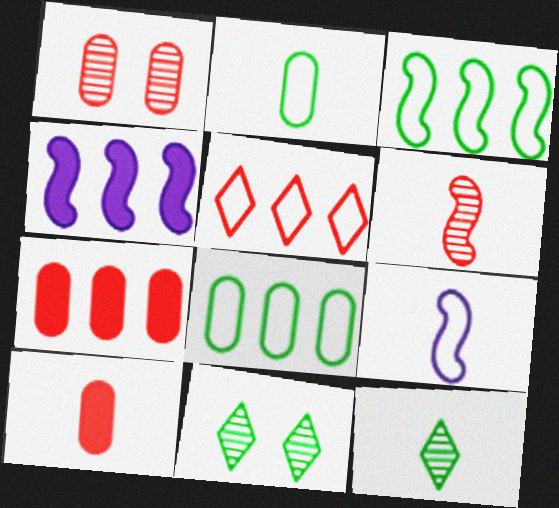[[7, 9, 11], 
[9, 10, 12]]